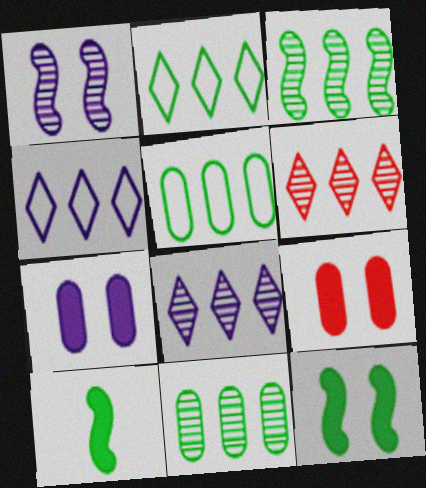[]